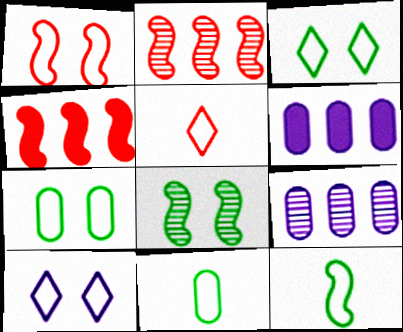[[1, 7, 10], 
[5, 6, 8]]